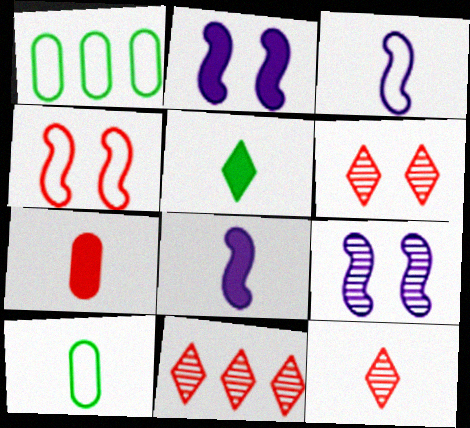[[1, 2, 12], 
[1, 6, 8], 
[2, 10, 11], 
[4, 7, 11], 
[5, 7, 8], 
[6, 11, 12], 
[8, 10, 12]]